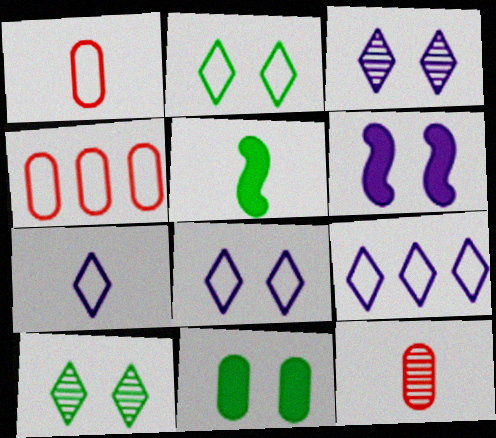[[3, 4, 5], 
[5, 7, 12], 
[7, 8, 9]]